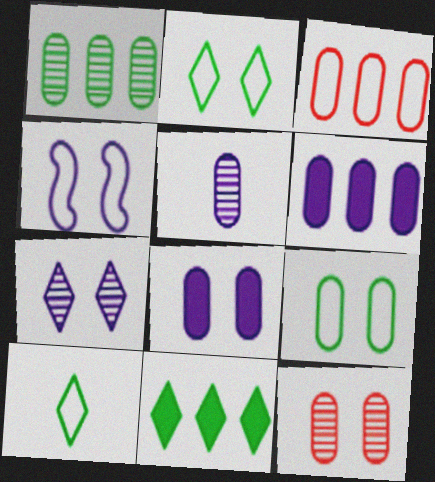[[1, 3, 6], 
[1, 5, 12], 
[3, 4, 10], 
[4, 7, 8], 
[8, 9, 12]]